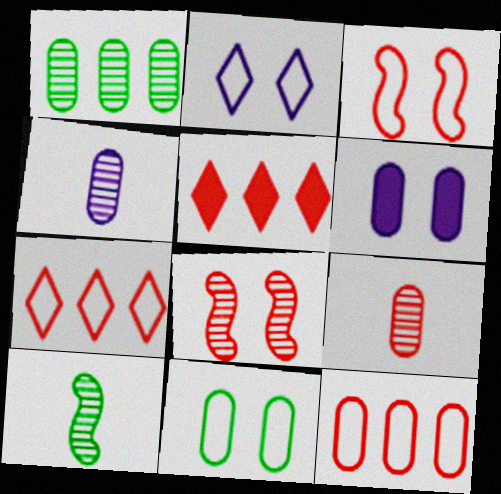[[2, 3, 11], 
[3, 5, 9], 
[6, 7, 10]]